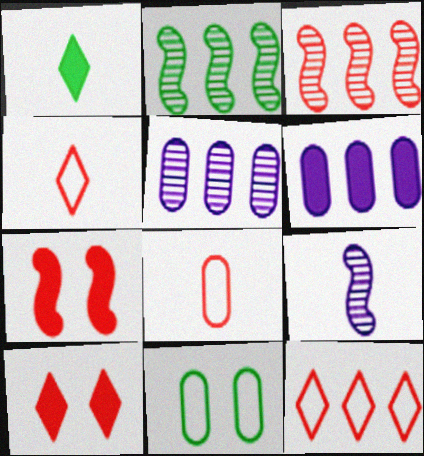[[1, 2, 11], 
[1, 6, 7], 
[1, 8, 9], 
[2, 6, 12], 
[3, 8, 10]]